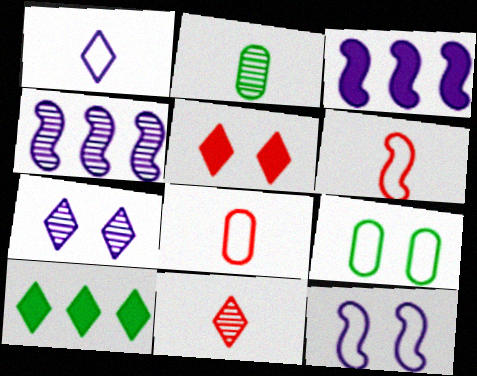[[3, 9, 11]]